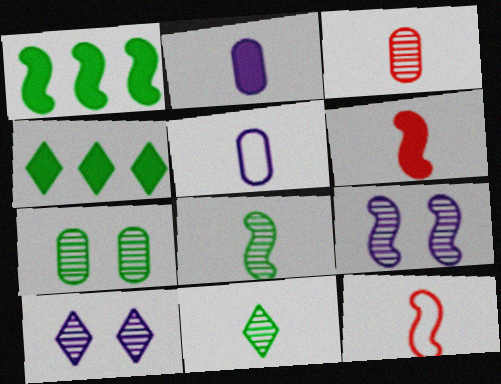[[1, 9, 12], 
[2, 11, 12], 
[5, 6, 11]]